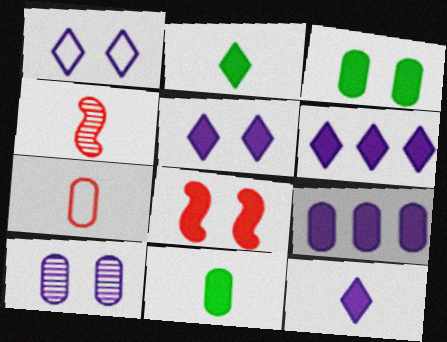[[2, 8, 9], 
[3, 5, 8], 
[5, 6, 12], 
[6, 8, 11]]